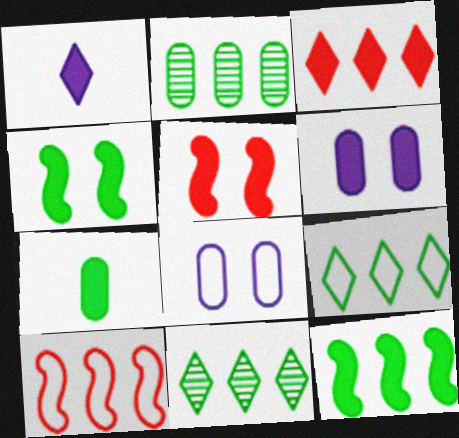[[2, 9, 12]]